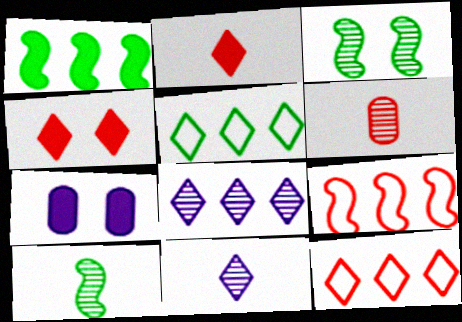[[1, 2, 7], 
[3, 6, 8], 
[4, 5, 11], 
[4, 6, 9], 
[6, 10, 11], 
[7, 10, 12]]